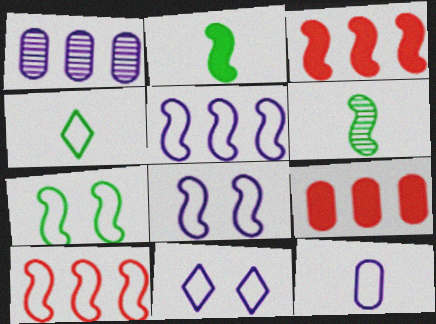[[3, 6, 8], 
[5, 11, 12], 
[6, 9, 11]]